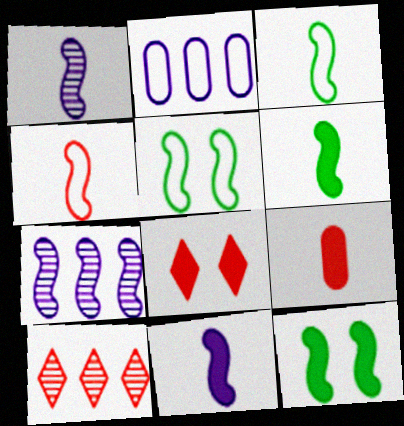[[1, 4, 6], 
[4, 7, 12]]